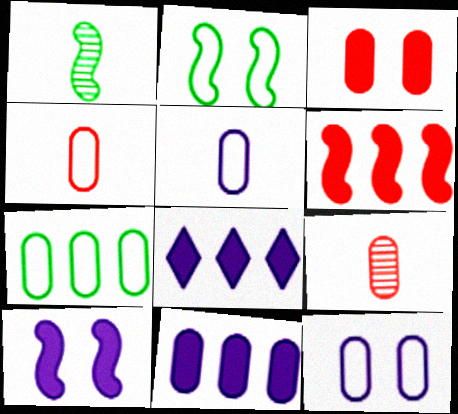[[2, 8, 9], 
[4, 7, 12]]